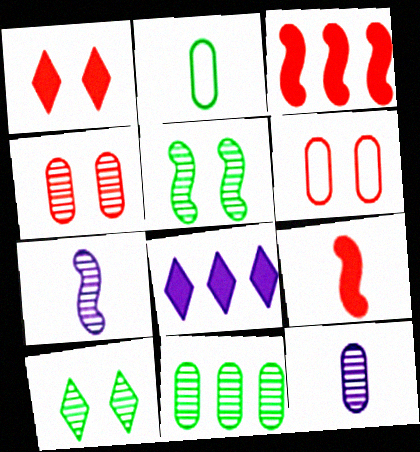[[4, 11, 12]]